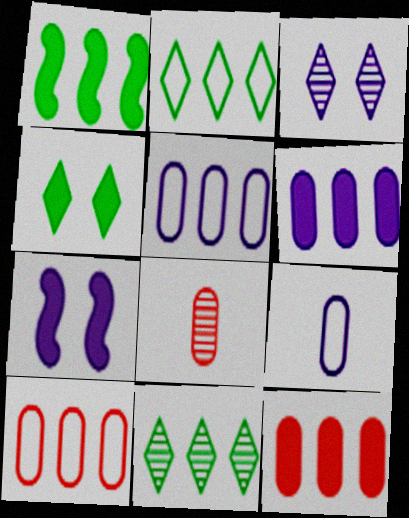[[2, 7, 8]]